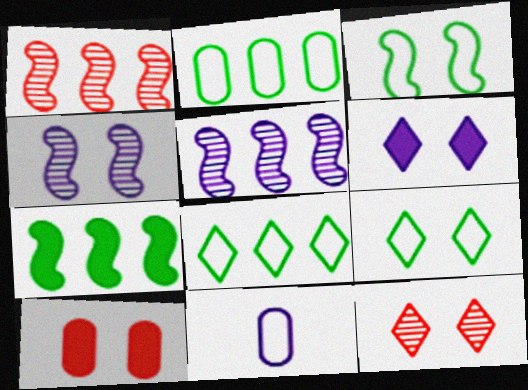[[4, 9, 10], 
[5, 6, 11], 
[6, 9, 12], 
[7, 11, 12]]